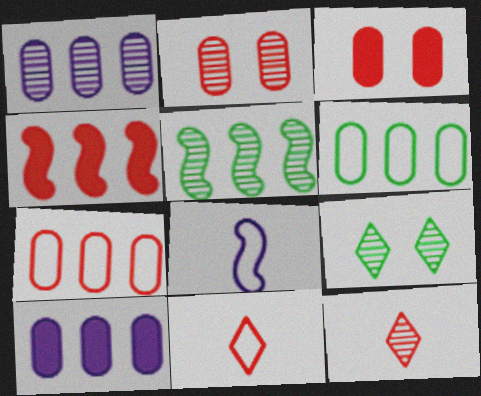[[2, 4, 11]]